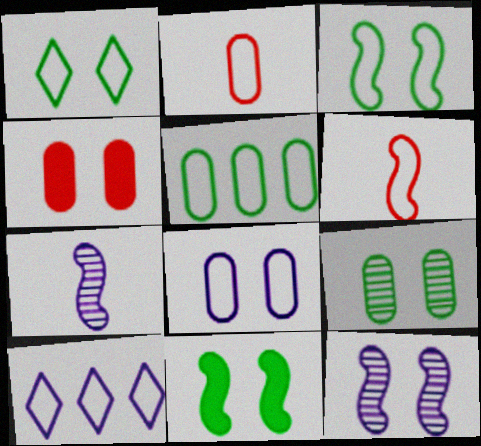[[1, 4, 12], 
[1, 9, 11], 
[2, 3, 10], 
[2, 5, 8], 
[4, 8, 9]]